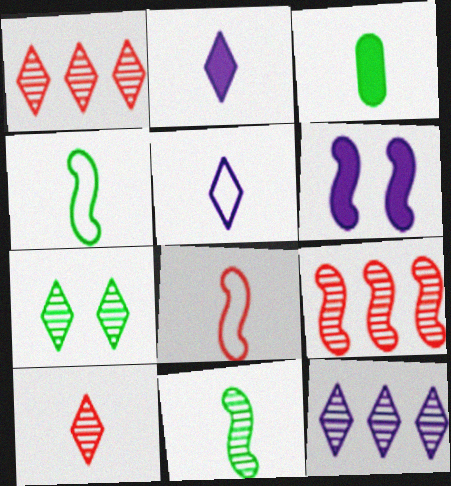[[4, 6, 9], 
[7, 10, 12]]